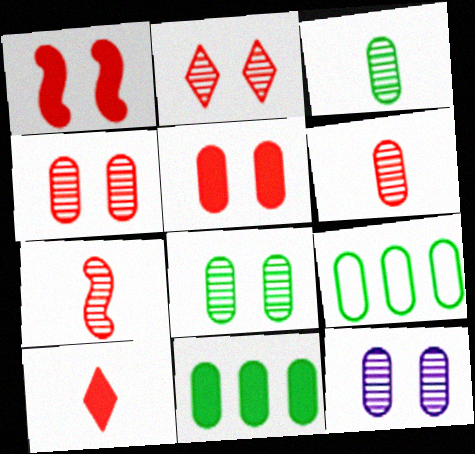[[4, 8, 12]]